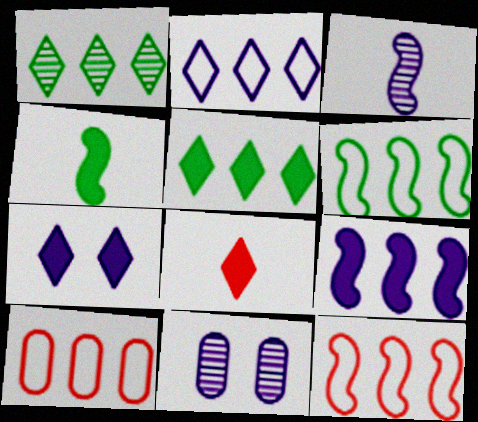[[1, 9, 10], 
[2, 6, 10], 
[5, 7, 8], 
[6, 8, 11]]